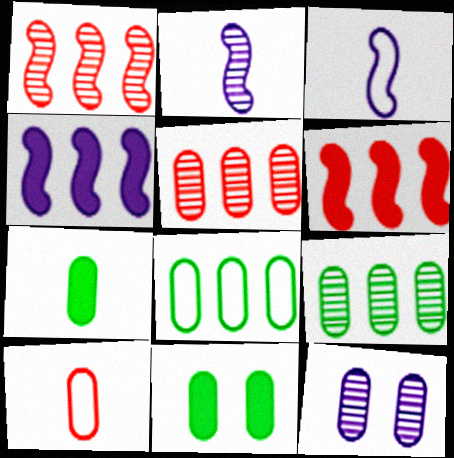[]